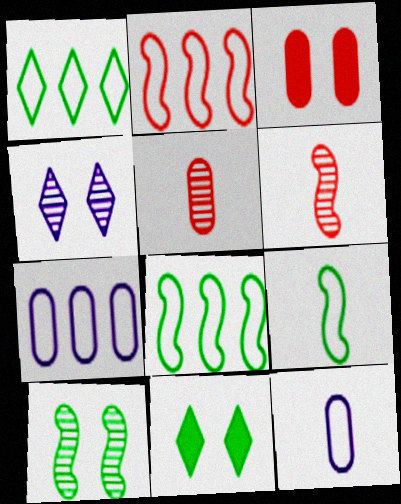[[1, 2, 7], 
[6, 7, 11]]